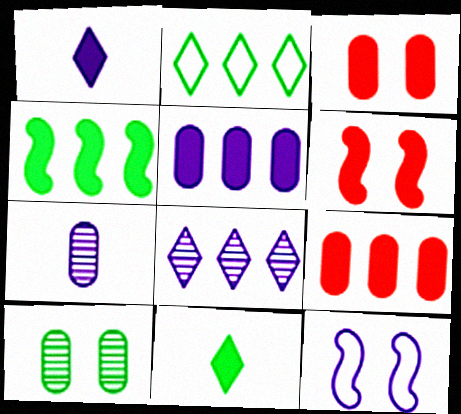[[1, 3, 4], 
[2, 6, 7], 
[5, 6, 11]]